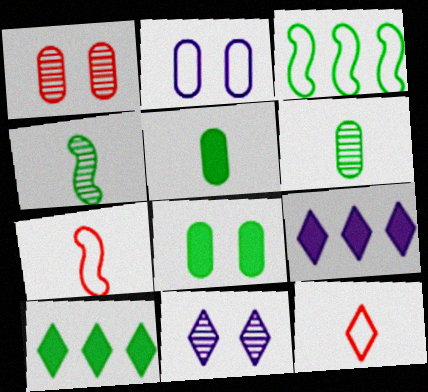[[1, 2, 8], 
[2, 3, 12], 
[10, 11, 12]]